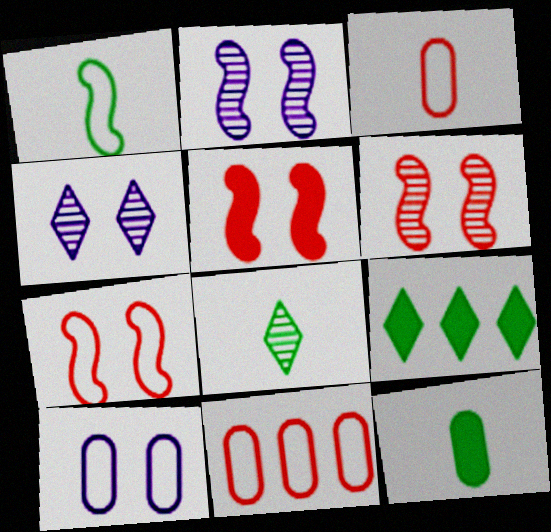[[1, 8, 12], 
[2, 3, 9], 
[5, 6, 7]]